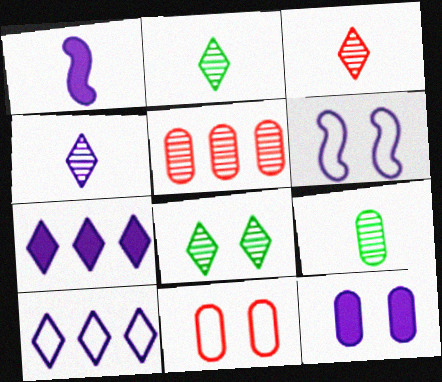[[1, 7, 12], 
[2, 3, 4]]